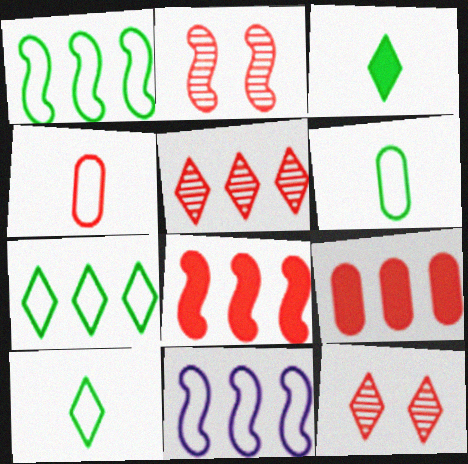[[4, 8, 12]]